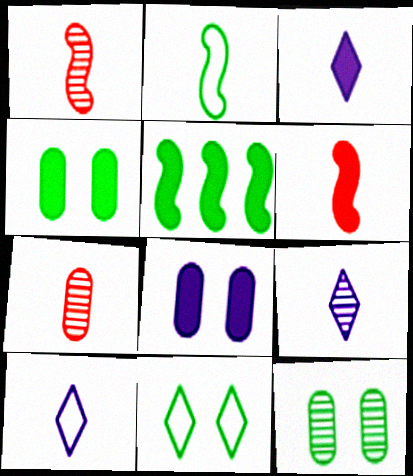[[2, 3, 7], 
[3, 9, 10]]